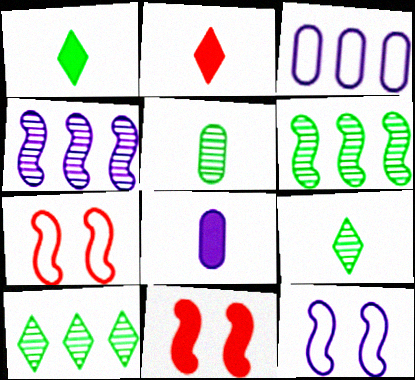[[3, 9, 11], 
[7, 8, 10]]